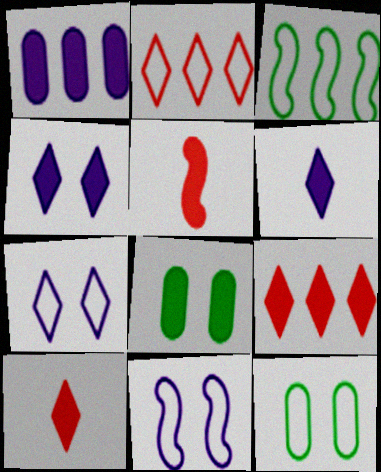[]